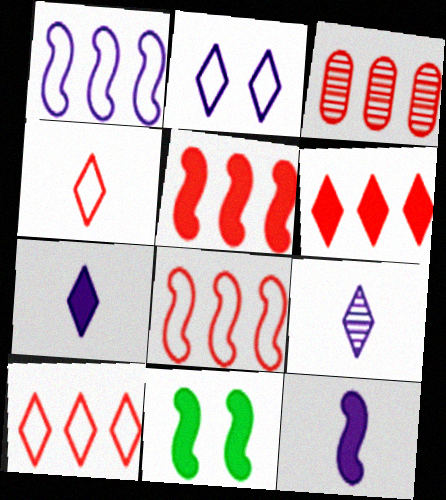[[3, 5, 10], 
[3, 6, 8], 
[5, 11, 12]]